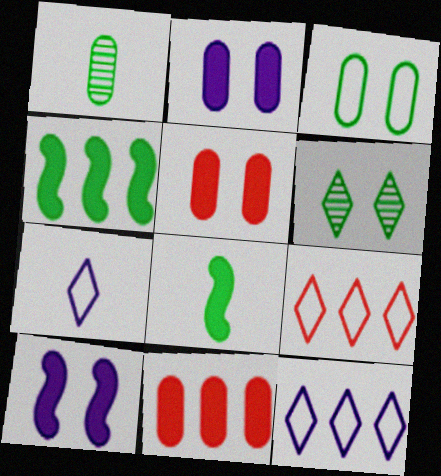[[1, 9, 10]]